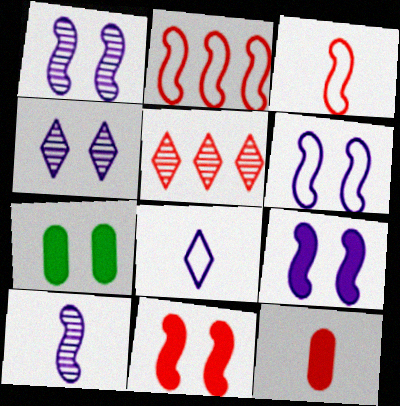[[1, 6, 9]]